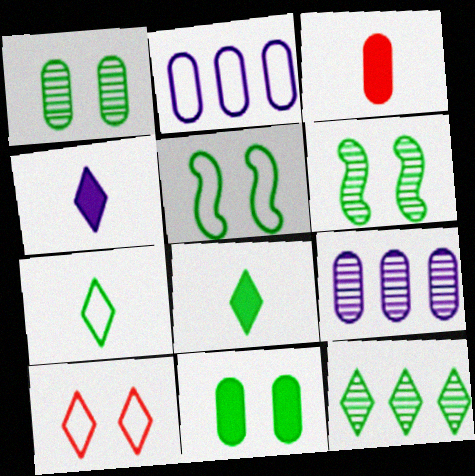[[1, 2, 3], 
[4, 10, 12]]